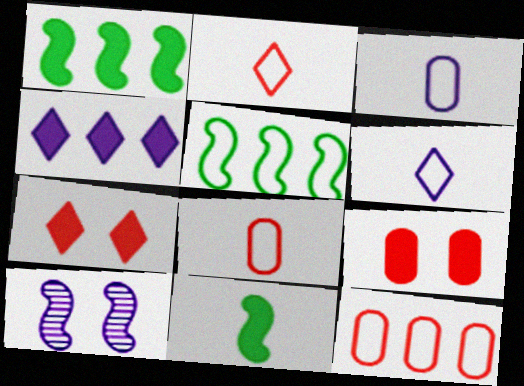[[3, 4, 10], 
[4, 9, 11]]